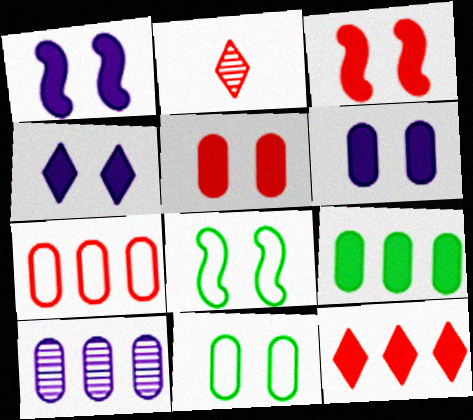[[1, 4, 6], 
[2, 3, 7], 
[7, 9, 10]]